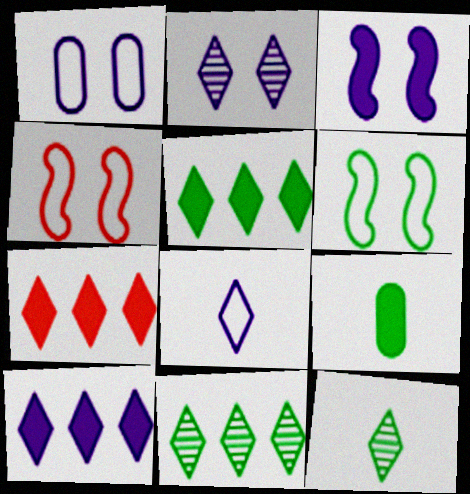[[1, 2, 3], 
[2, 8, 10], 
[3, 7, 9], 
[5, 7, 10], 
[6, 9, 11]]